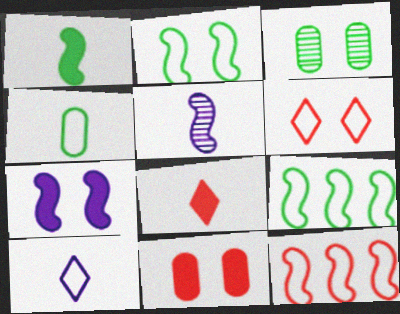[[3, 6, 7], 
[4, 5, 8]]